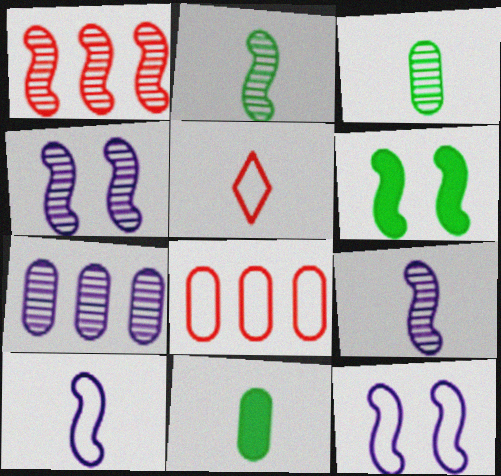[[1, 2, 4], 
[1, 6, 10], 
[5, 6, 7], 
[5, 9, 11]]